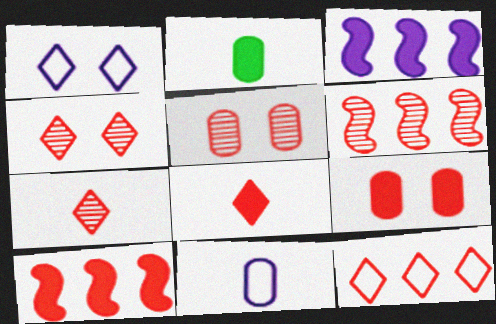[[1, 2, 6], 
[4, 8, 12], 
[5, 6, 7], 
[8, 9, 10]]